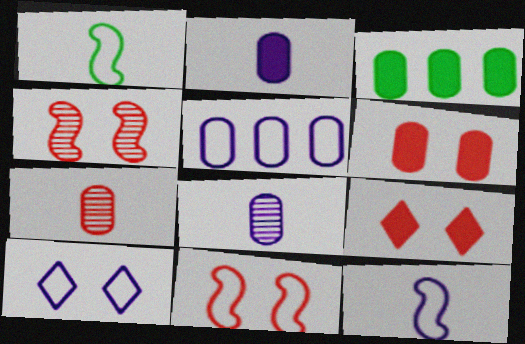[[2, 3, 6], 
[5, 10, 12]]